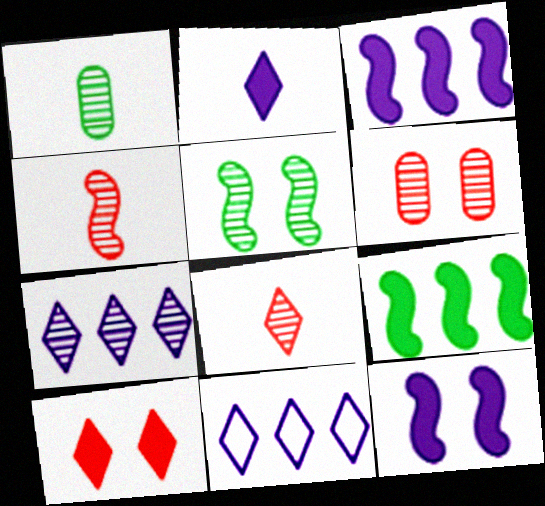[]